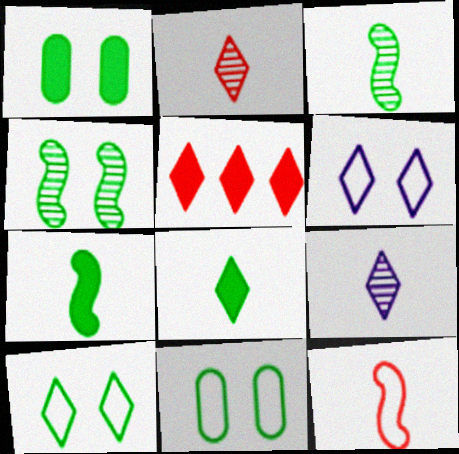[[1, 4, 10], 
[5, 9, 10]]